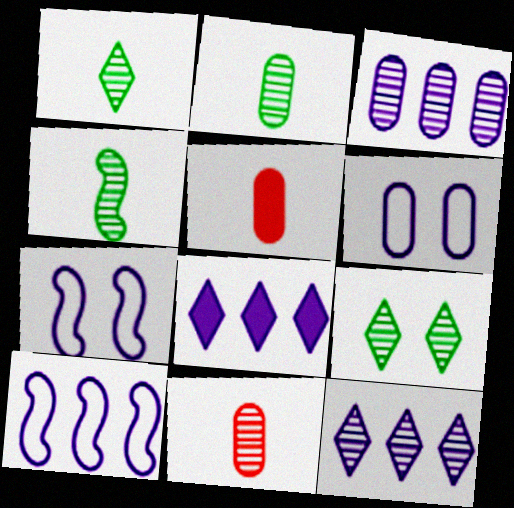[[1, 2, 4], 
[3, 8, 10], 
[5, 9, 10]]